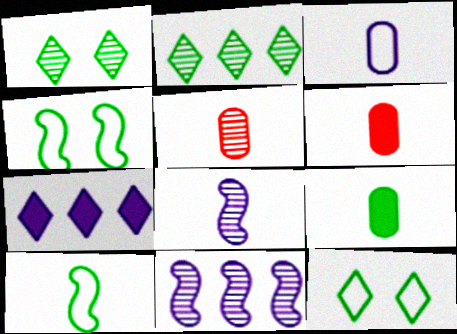[[1, 5, 11], 
[2, 4, 9], 
[3, 5, 9], 
[4, 5, 7], 
[6, 11, 12]]